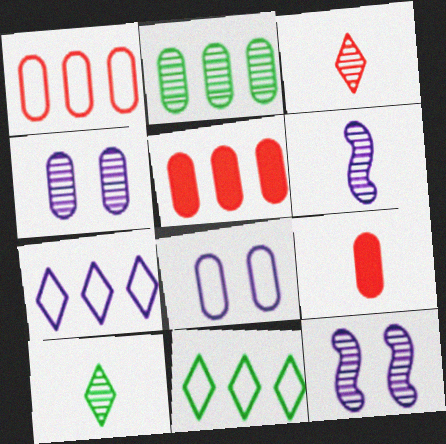[[2, 3, 12], 
[2, 8, 9], 
[9, 11, 12]]